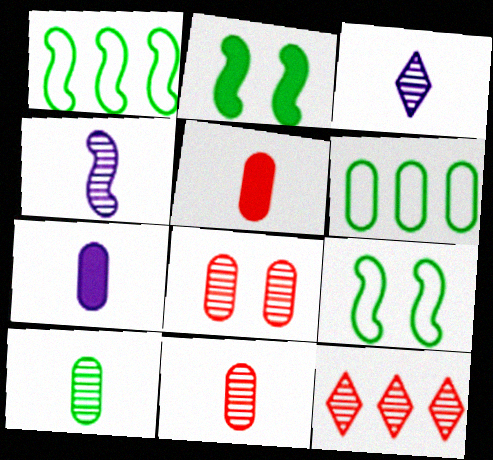[[6, 7, 8], 
[7, 9, 12]]